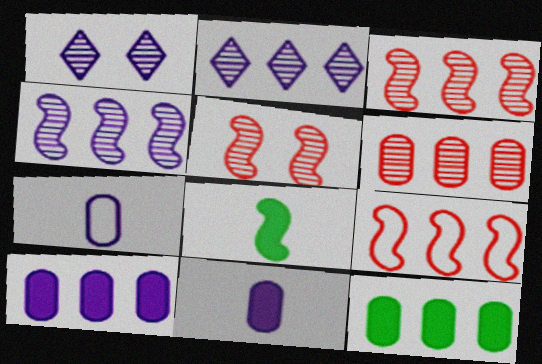[[2, 9, 12]]